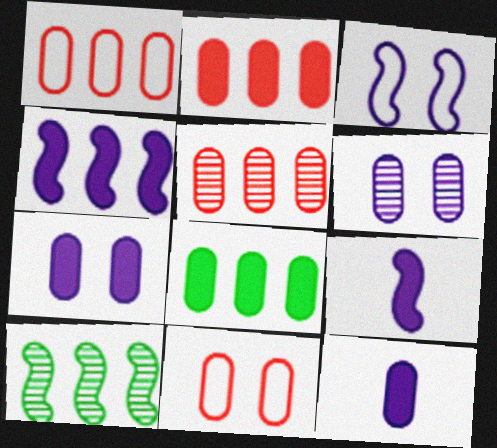[[1, 2, 5]]